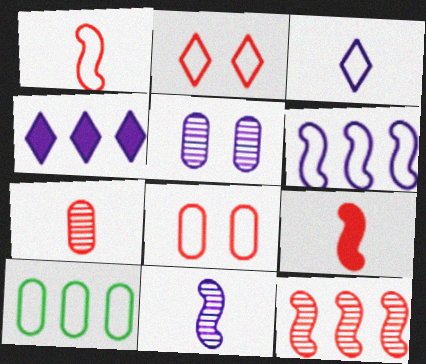[[4, 10, 12]]